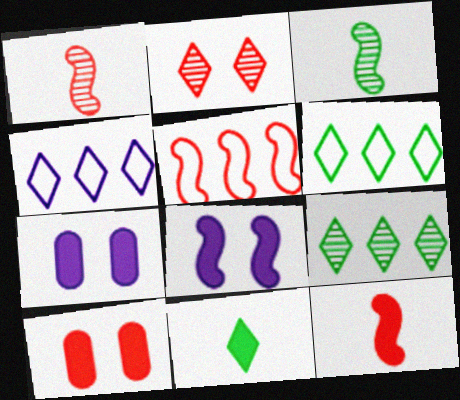[[1, 6, 7], 
[2, 4, 11], 
[3, 4, 10], 
[3, 5, 8]]